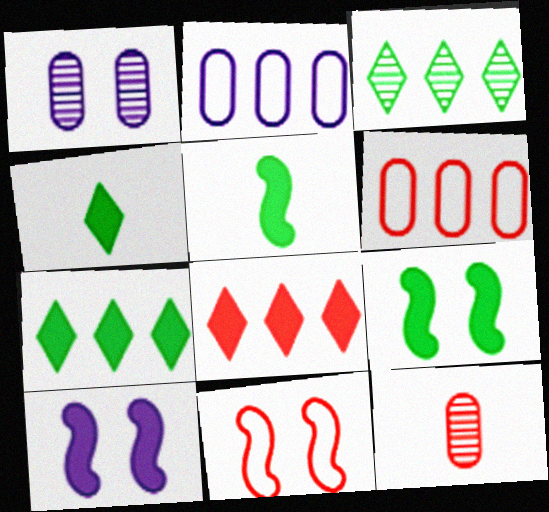[[8, 11, 12]]